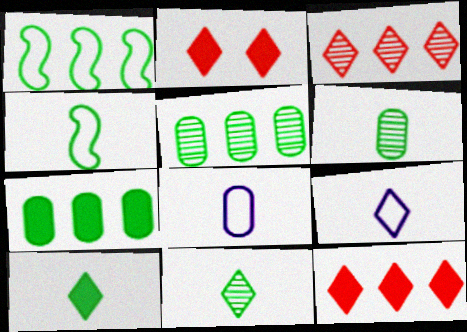[[4, 6, 10]]